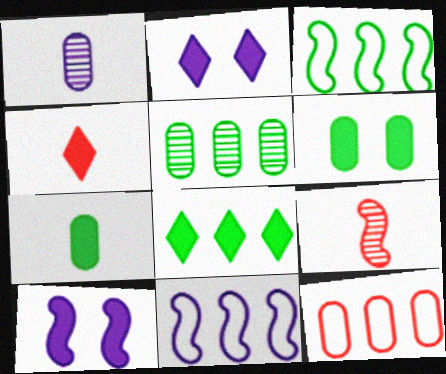[[1, 2, 11], 
[1, 6, 12], 
[2, 4, 8], 
[3, 5, 8], 
[3, 9, 10]]